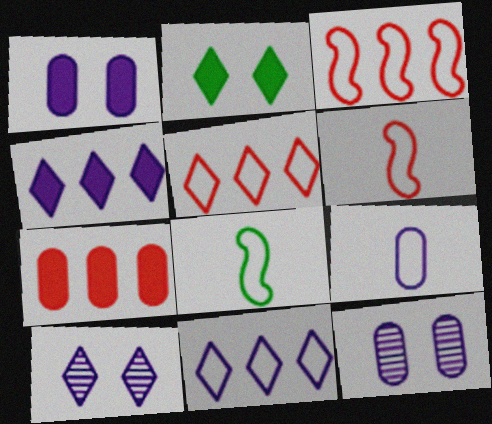[[7, 8, 10]]